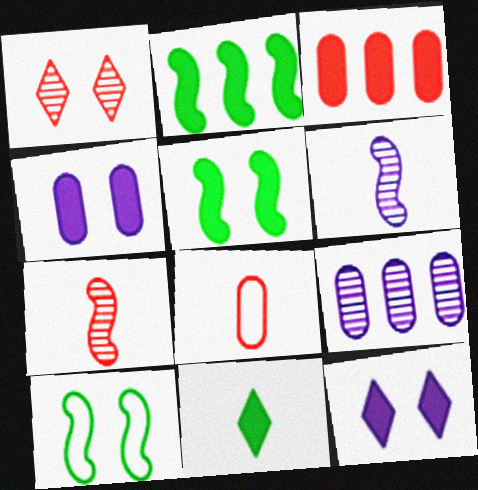[[1, 4, 10], 
[6, 8, 11]]